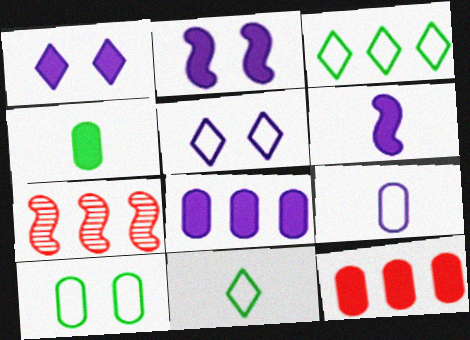[[1, 6, 8], 
[3, 7, 8], 
[4, 5, 7]]